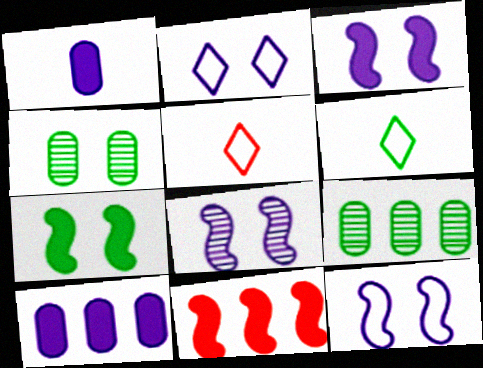[[3, 5, 9], 
[3, 8, 12], 
[6, 7, 9]]